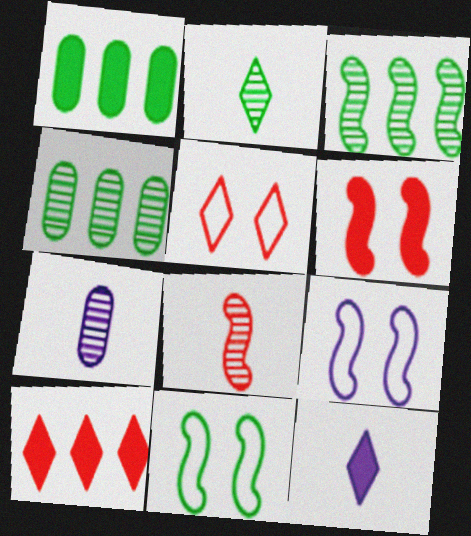[[1, 2, 11], 
[1, 6, 12], 
[2, 7, 8], 
[7, 10, 11]]